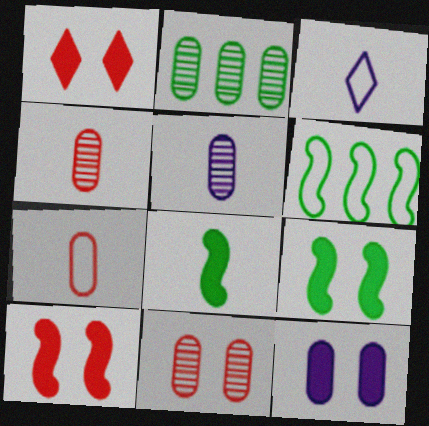[[1, 5, 6], 
[1, 9, 12], 
[2, 3, 10], 
[2, 5, 11], 
[2, 7, 12], 
[3, 4, 8]]